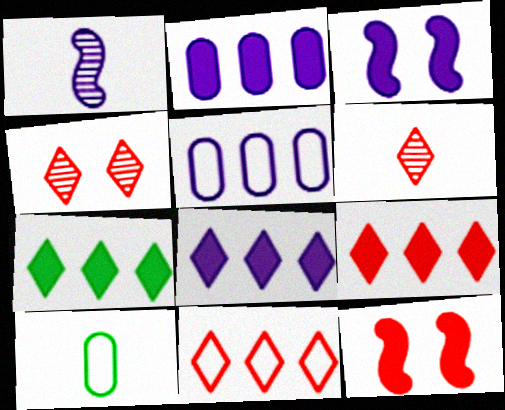[[7, 8, 9]]